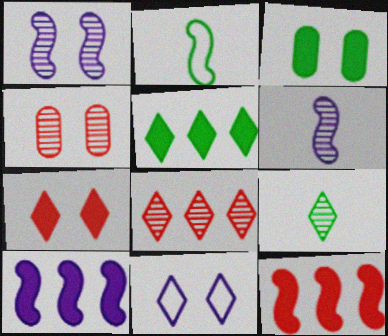[[1, 2, 12]]